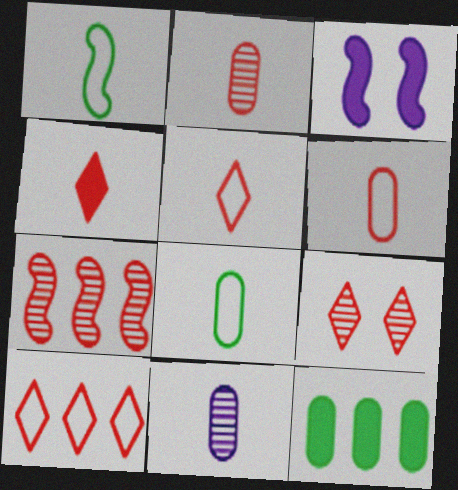[[1, 3, 7], 
[1, 4, 11], 
[2, 7, 9], 
[3, 4, 12], 
[4, 9, 10]]